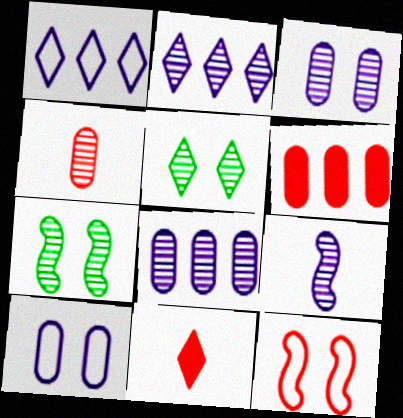[[1, 5, 11], 
[2, 3, 9], 
[2, 4, 7]]